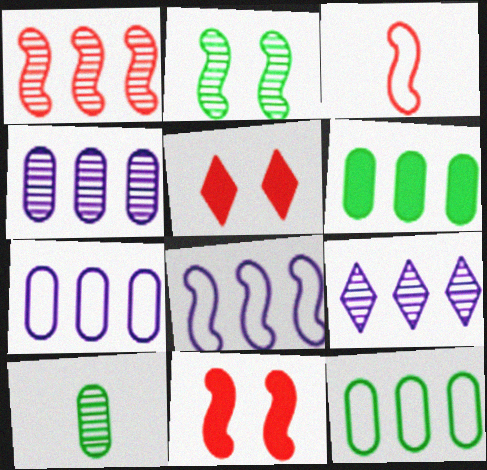[[1, 3, 11], 
[5, 8, 10]]